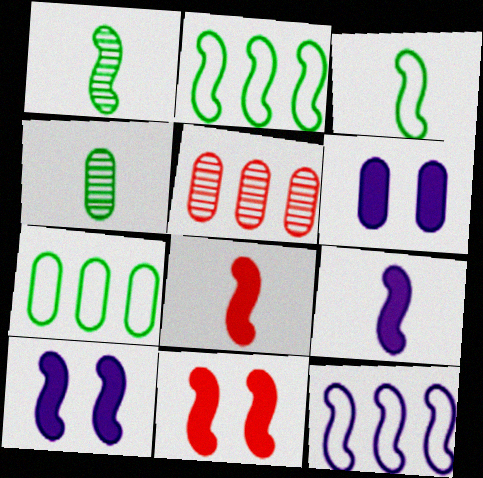[[1, 11, 12]]